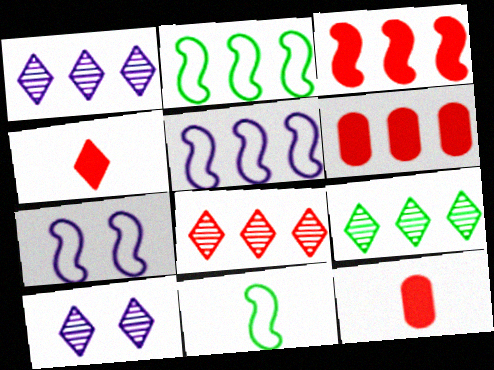[[1, 2, 6], 
[1, 8, 9], 
[2, 10, 12], 
[5, 6, 9], 
[6, 10, 11], 
[7, 9, 12]]